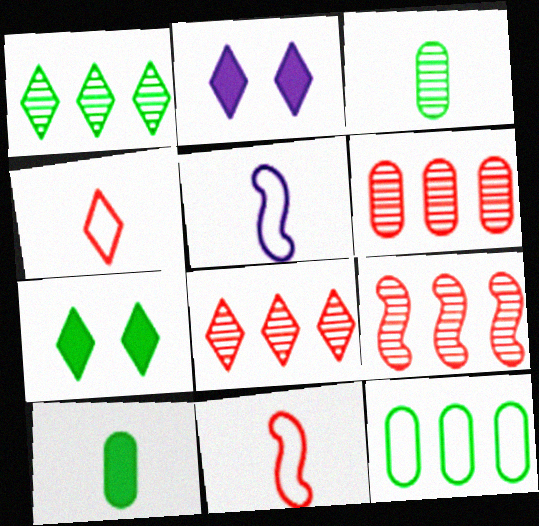[[1, 2, 4], 
[5, 6, 7], 
[6, 8, 9]]